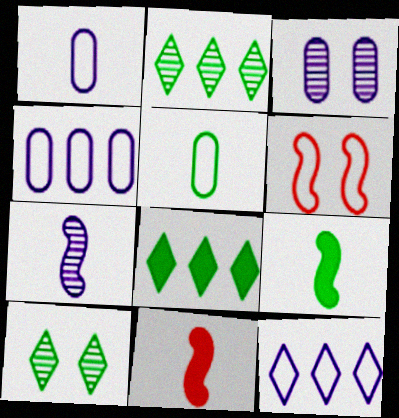[[4, 10, 11], 
[5, 6, 12]]